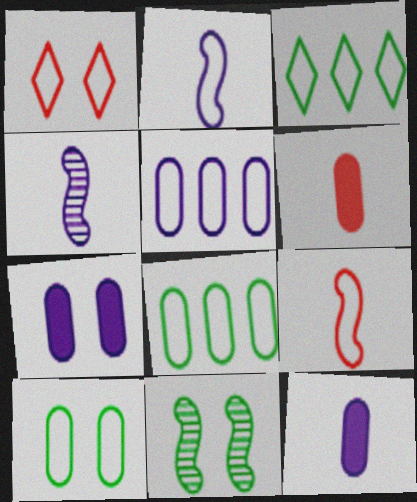[[1, 2, 8], 
[1, 7, 11]]